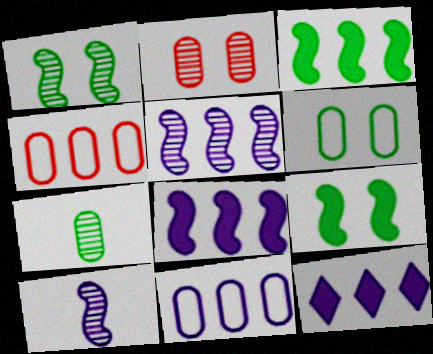[[5, 11, 12]]